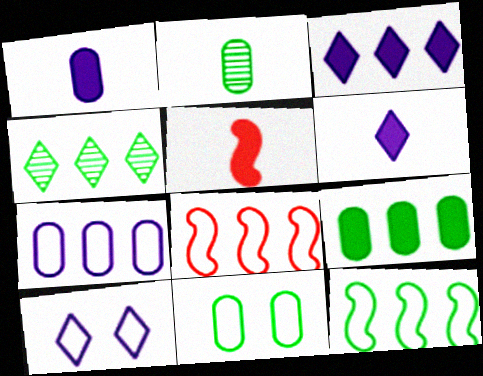[[2, 9, 11], 
[4, 9, 12]]